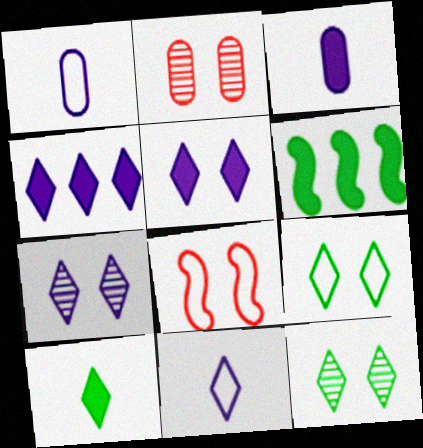[[2, 6, 11], 
[4, 7, 11]]